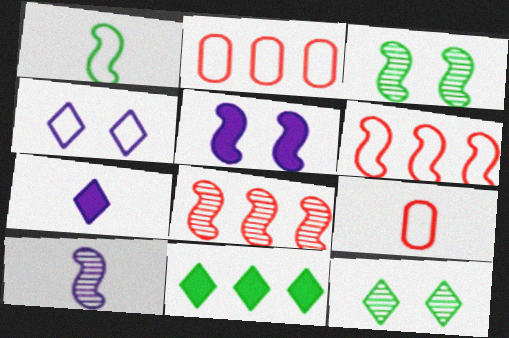[[1, 2, 4], 
[1, 5, 8], 
[2, 3, 7], 
[3, 8, 10]]